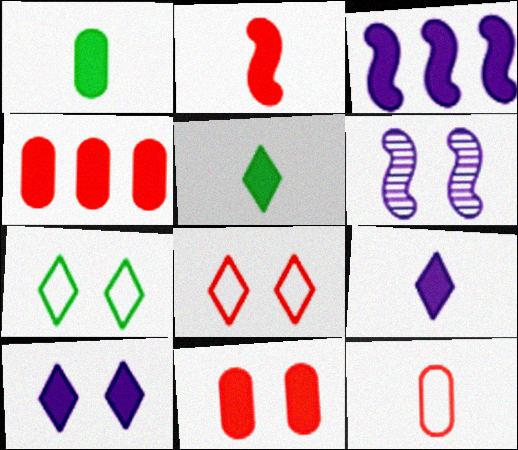[[1, 2, 9], 
[3, 5, 11], 
[6, 7, 11]]